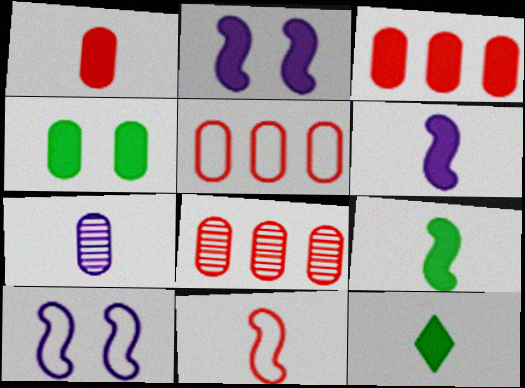[[1, 6, 12], 
[2, 3, 12], 
[3, 5, 8], 
[4, 5, 7], 
[7, 11, 12], 
[8, 10, 12]]